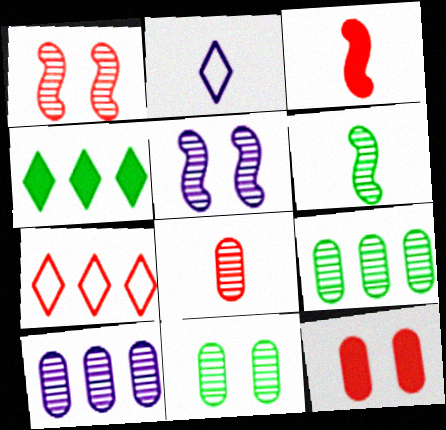[[8, 10, 11]]